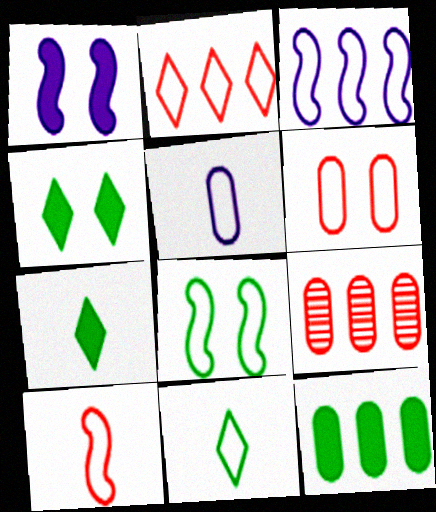[[1, 9, 11], 
[2, 5, 8], 
[2, 6, 10], 
[3, 6, 11], 
[3, 8, 10], 
[5, 10, 11]]